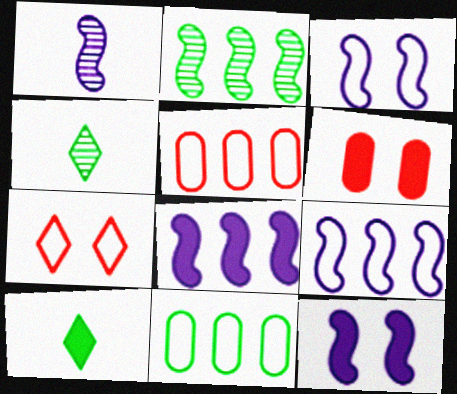[[1, 3, 8], 
[1, 9, 12], 
[4, 5, 12], 
[4, 6, 9], 
[6, 8, 10]]